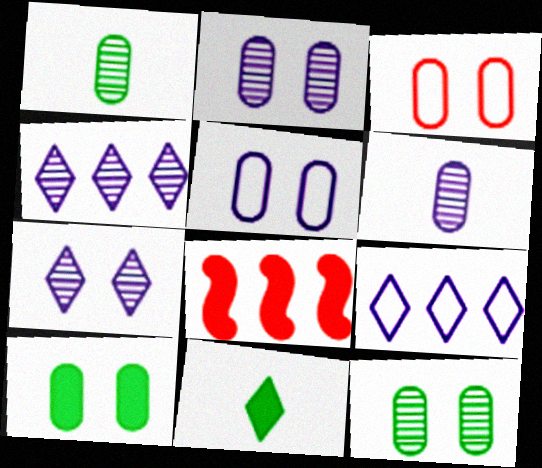[[2, 3, 10]]